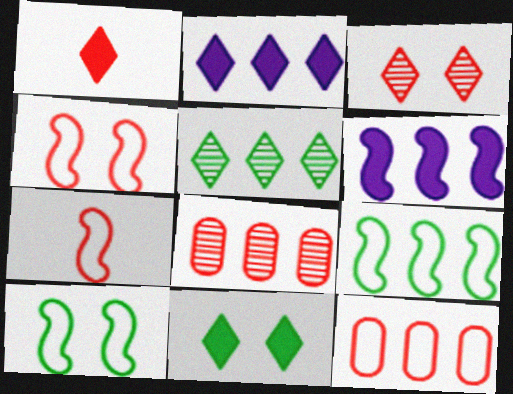[[1, 2, 11], 
[1, 4, 8], 
[2, 8, 9], 
[5, 6, 12]]